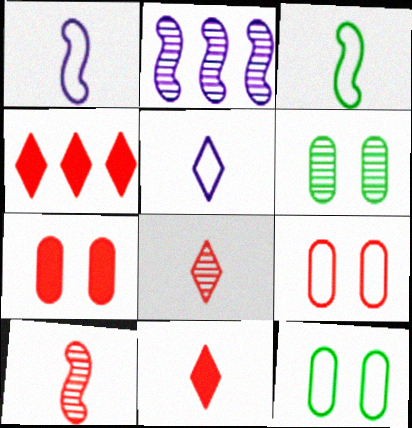[[1, 4, 6], 
[2, 6, 8], 
[2, 11, 12], 
[4, 9, 10]]